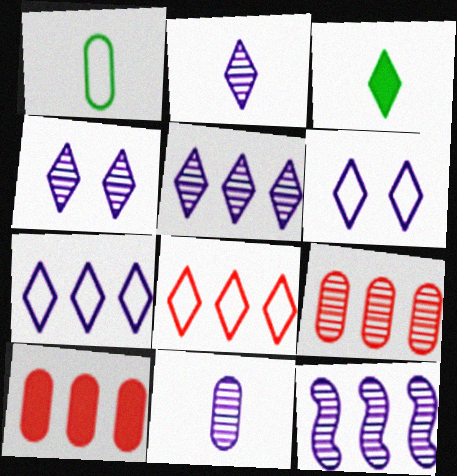[[2, 4, 5], 
[3, 4, 8], 
[4, 11, 12]]